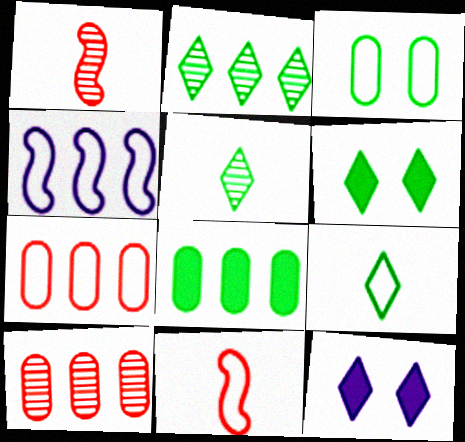[[2, 6, 9]]